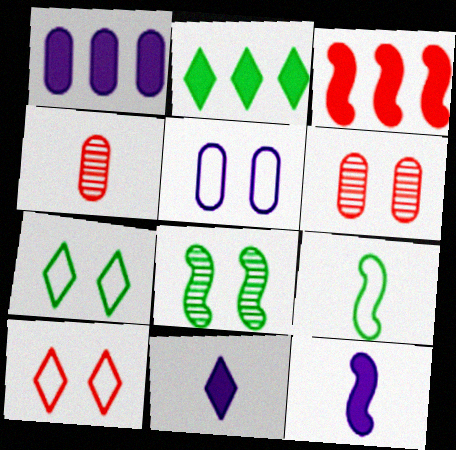[[1, 2, 3], 
[3, 4, 10], 
[4, 9, 11]]